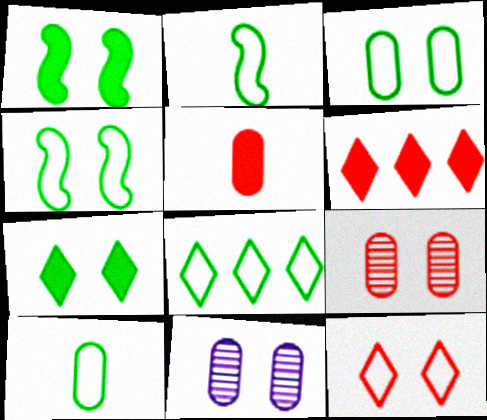[[1, 11, 12], 
[2, 3, 8], 
[2, 6, 11], 
[4, 8, 10]]